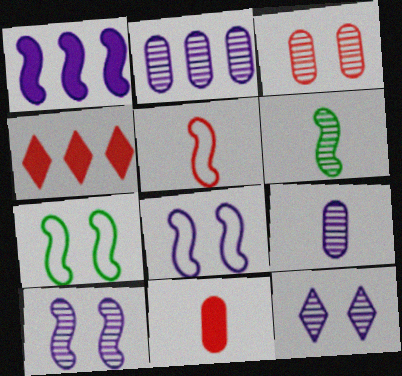[[3, 4, 5], 
[4, 7, 9]]